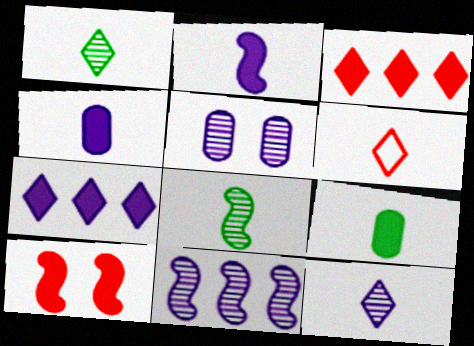[[4, 6, 8], 
[5, 11, 12], 
[7, 9, 10]]